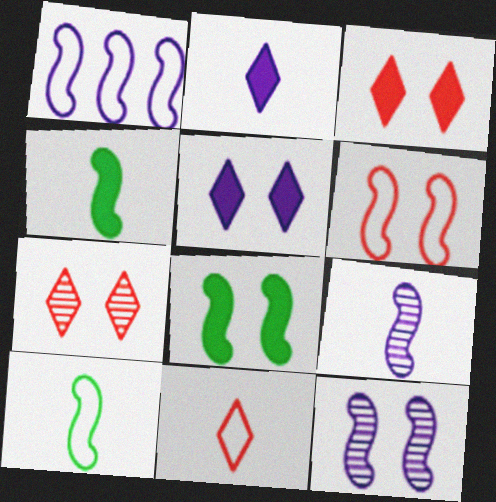[[1, 6, 10], 
[6, 8, 12]]